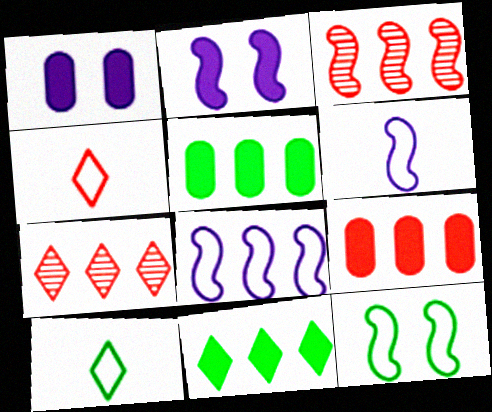[[1, 3, 10], 
[5, 7, 8]]